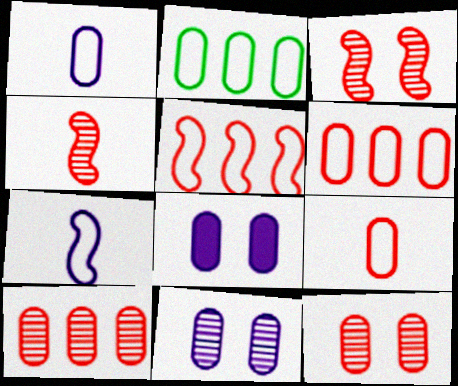[]